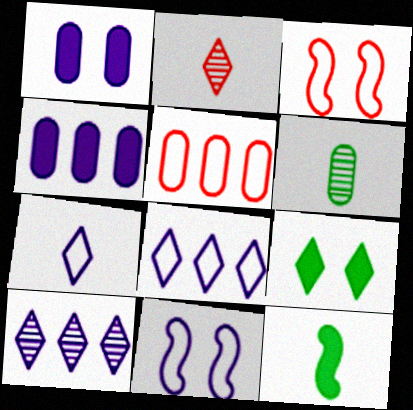[[1, 5, 6], 
[2, 8, 9]]